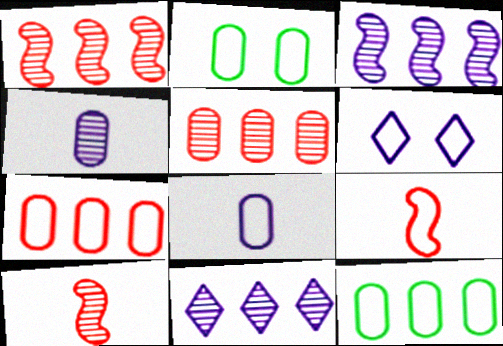[[2, 7, 8], 
[6, 9, 12]]